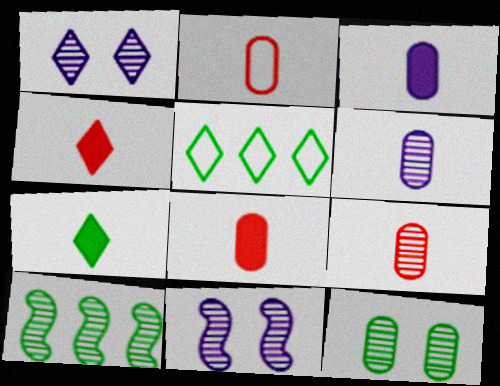[[1, 4, 5], 
[1, 9, 10], 
[2, 8, 9], 
[5, 8, 11]]